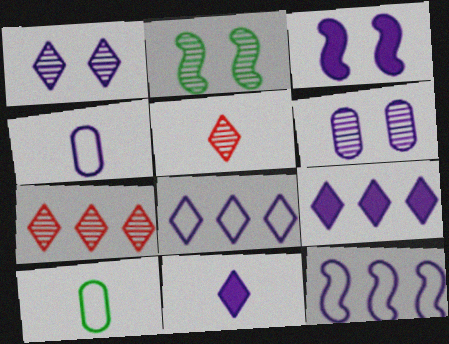[[1, 8, 11], 
[3, 7, 10], 
[6, 11, 12]]